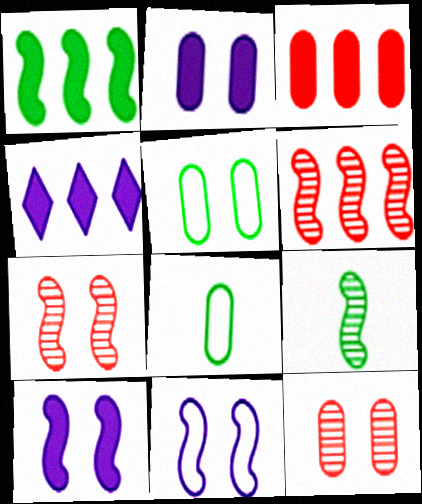[[1, 3, 4], 
[2, 5, 12], 
[4, 7, 8]]